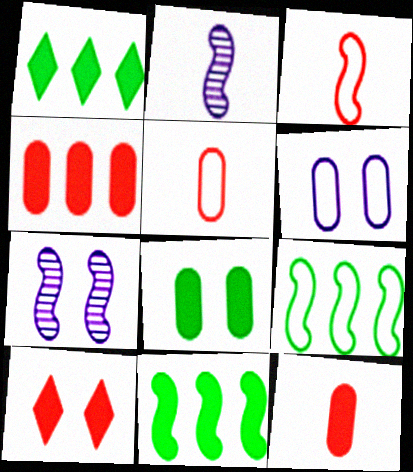[[1, 5, 7], 
[3, 7, 11]]